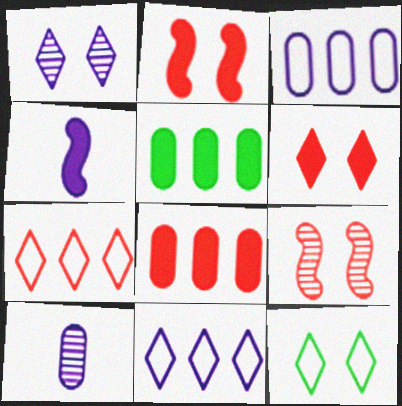[[1, 3, 4], 
[1, 6, 12], 
[4, 5, 6]]